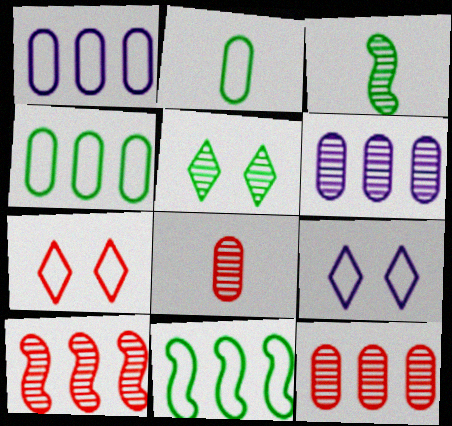[]